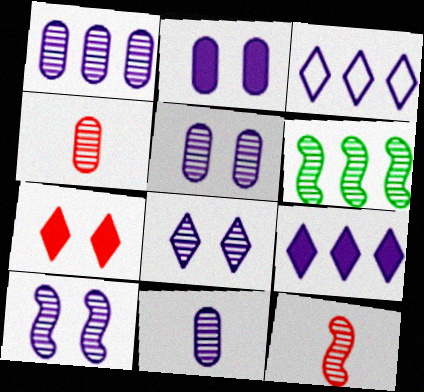[[1, 5, 11], 
[4, 6, 8], 
[5, 8, 10], 
[6, 10, 12]]